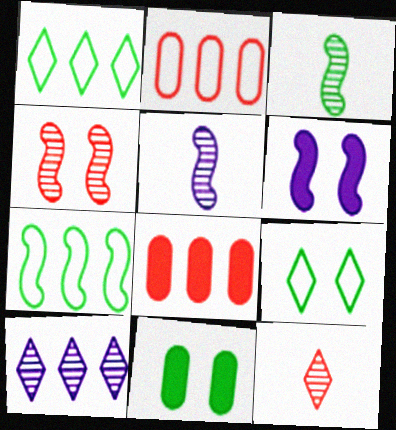[[1, 3, 11], 
[5, 8, 9], 
[7, 8, 10]]